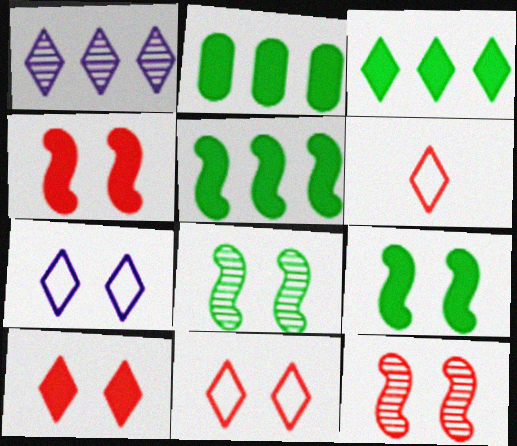[[2, 3, 5]]